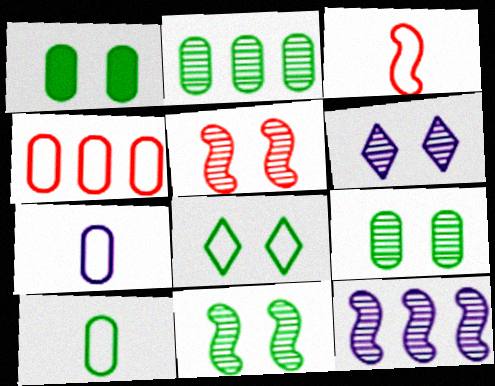[[1, 2, 10], 
[1, 8, 11], 
[5, 6, 9]]